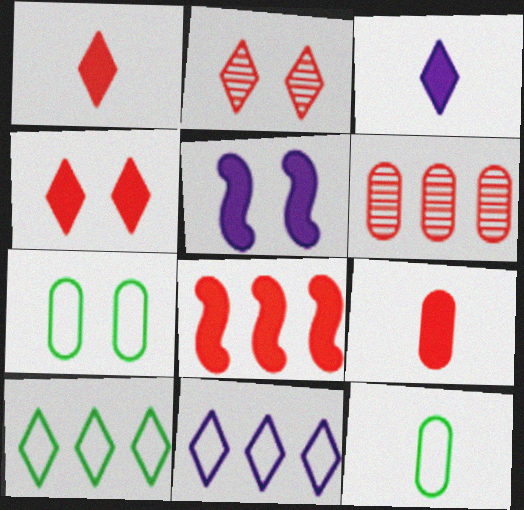[[2, 3, 10], 
[2, 5, 7], 
[4, 8, 9]]